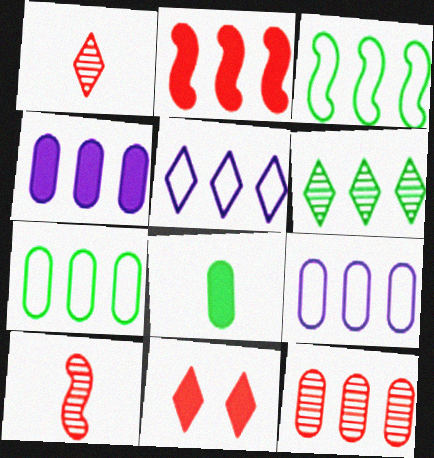[[2, 6, 9], 
[4, 7, 12]]